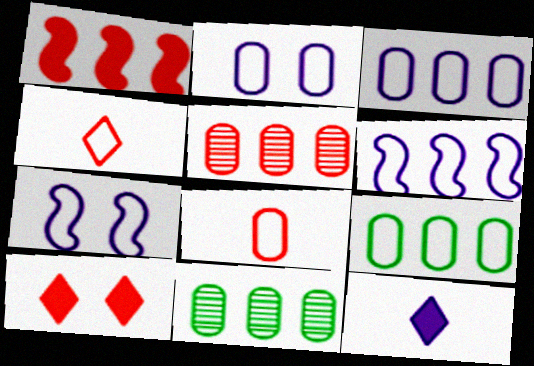[[2, 8, 9], 
[4, 7, 9]]